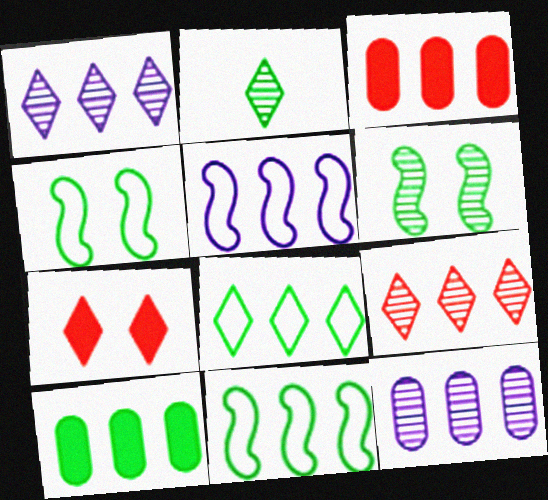[[1, 3, 11], 
[2, 4, 10], 
[5, 9, 10]]